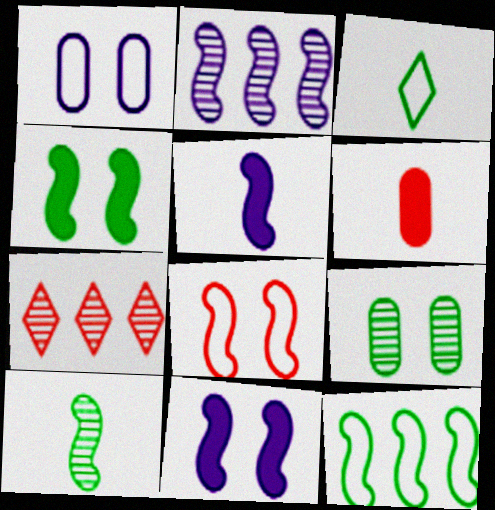[[4, 10, 12], 
[6, 7, 8]]